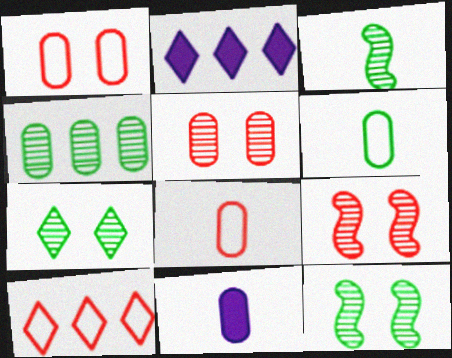[[1, 2, 3], 
[1, 4, 11], 
[2, 6, 9], 
[2, 8, 12], 
[3, 4, 7], 
[10, 11, 12]]